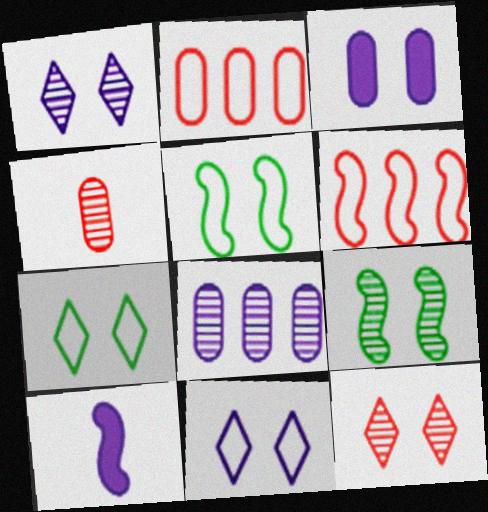[[3, 5, 12], 
[6, 9, 10], 
[8, 10, 11]]